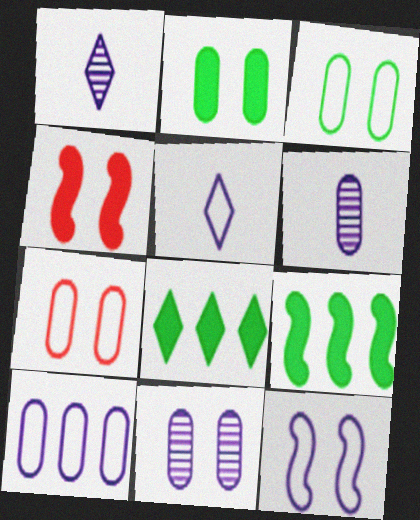[[1, 7, 9], 
[2, 7, 11], 
[5, 10, 12]]